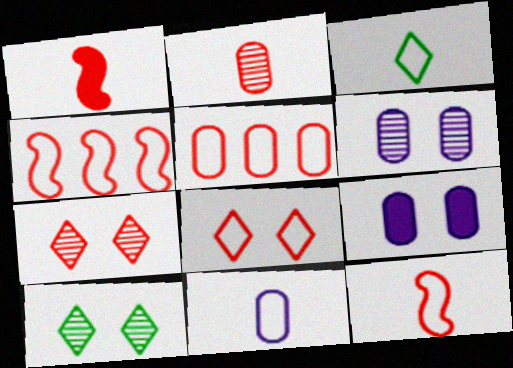[[1, 5, 7], 
[3, 11, 12], 
[5, 8, 12]]